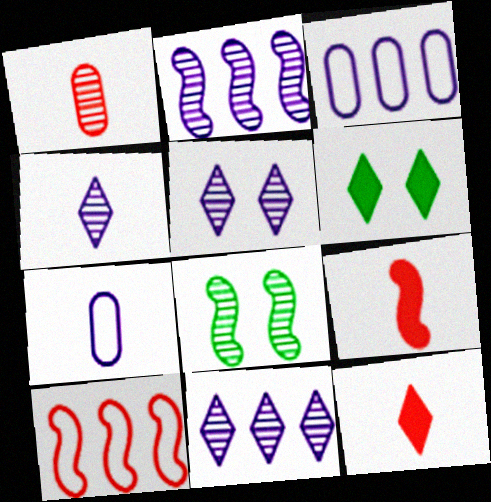[[1, 8, 11], 
[3, 8, 12], 
[4, 5, 11]]